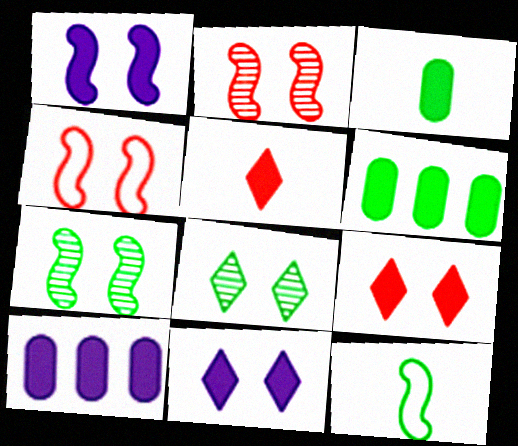[[1, 4, 7], 
[1, 5, 6], 
[6, 8, 12]]